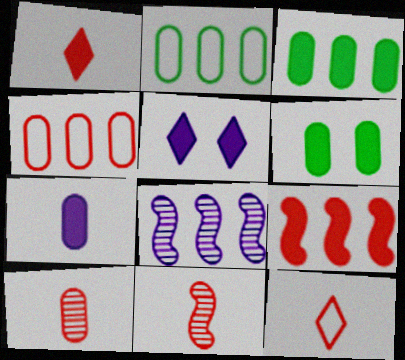[[2, 5, 11], 
[6, 8, 12]]